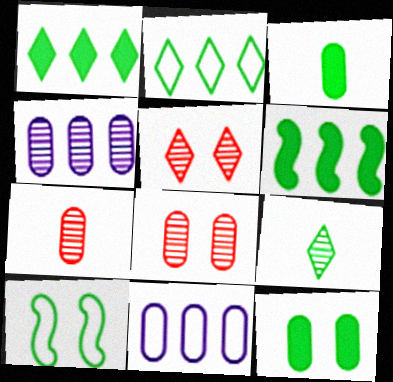[[3, 8, 11], 
[7, 11, 12]]